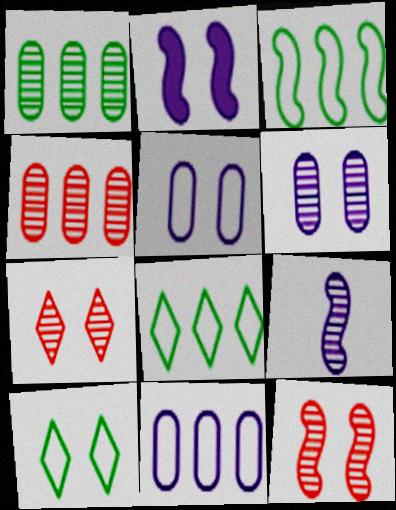[[1, 7, 9]]